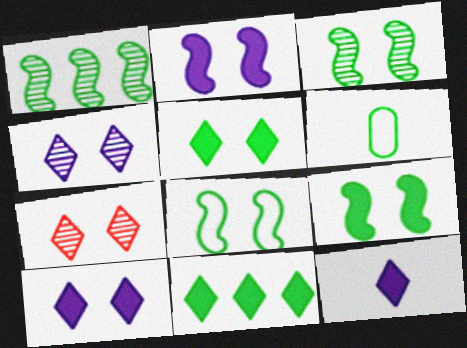[[1, 5, 6], 
[3, 6, 11], 
[3, 8, 9]]